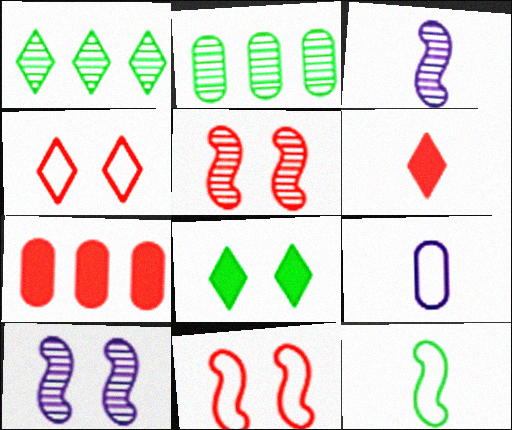[[2, 8, 12]]